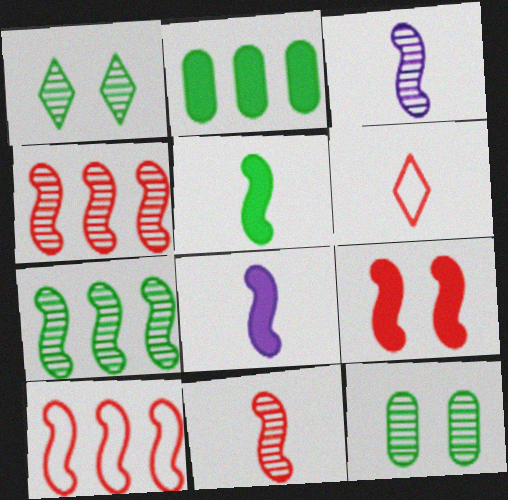[[9, 10, 11]]